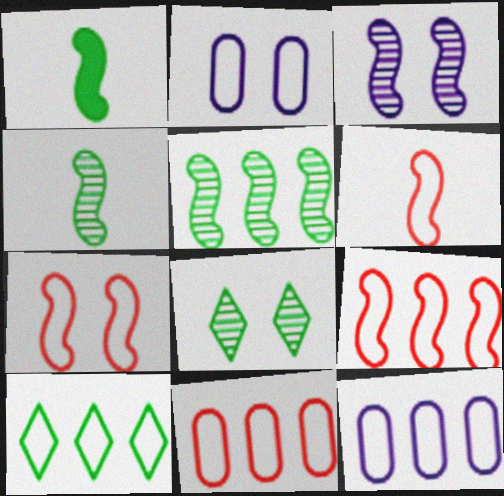[[1, 3, 9], 
[2, 6, 10], 
[6, 7, 9], 
[9, 10, 12]]